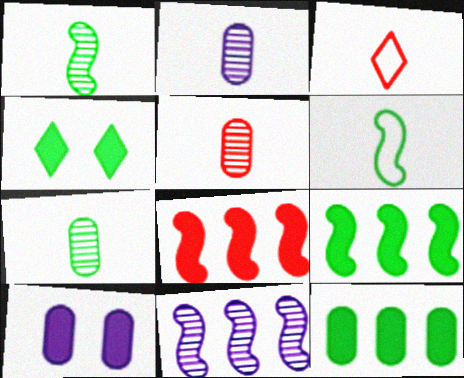[[2, 5, 7]]